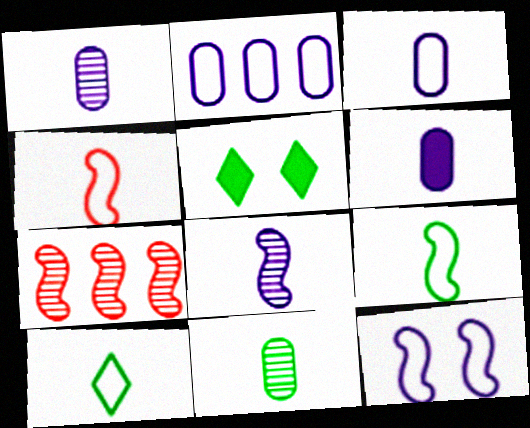[[1, 3, 6], 
[3, 4, 10], 
[3, 5, 7]]